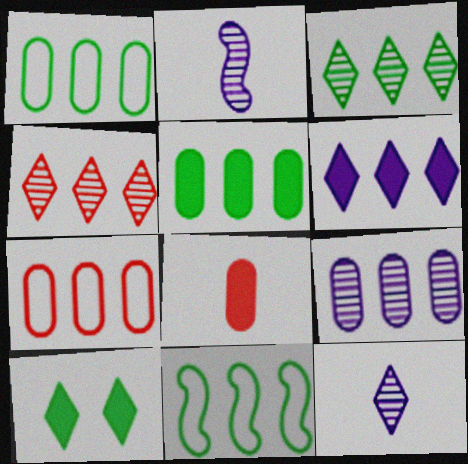[[2, 7, 10], 
[3, 5, 11], 
[5, 7, 9]]